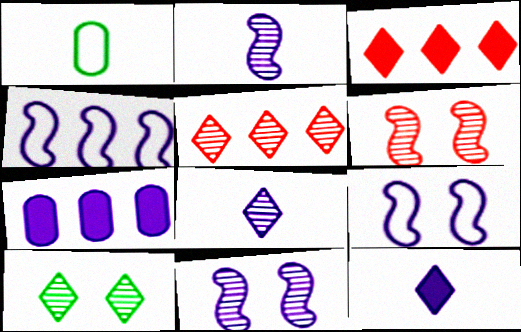[[1, 3, 11], 
[5, 8, 10], 
[7, 8, 9]]